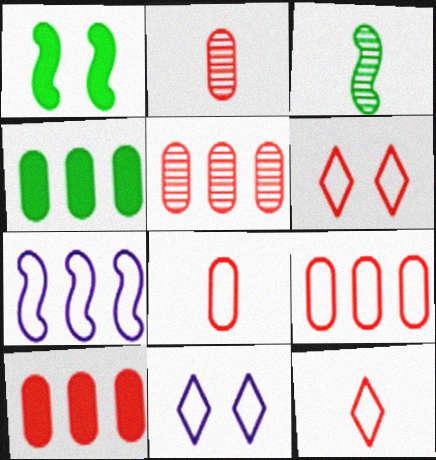[[3, 10, 11], 
[5, 9, 10]]